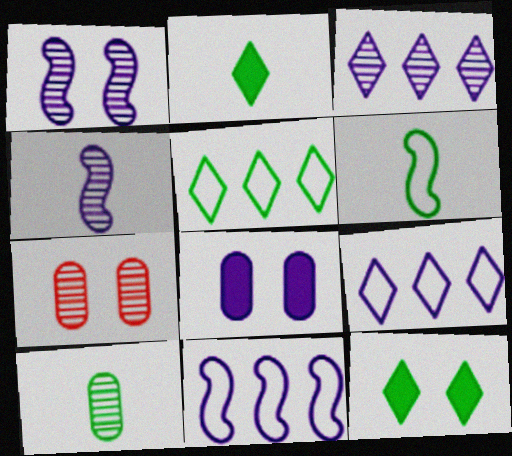[[2, 6, 10], 
[2, 7, 11], 
[4, 8, 9]]